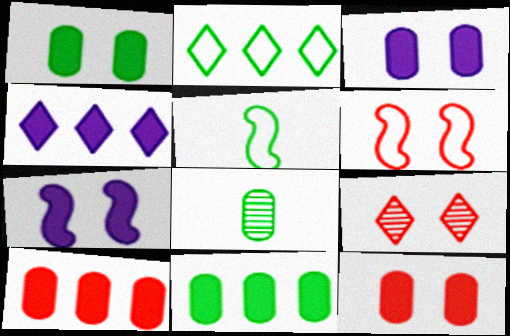[[1, 3, 12], 
[4, 6, 8], 
[6, 9, 12]]